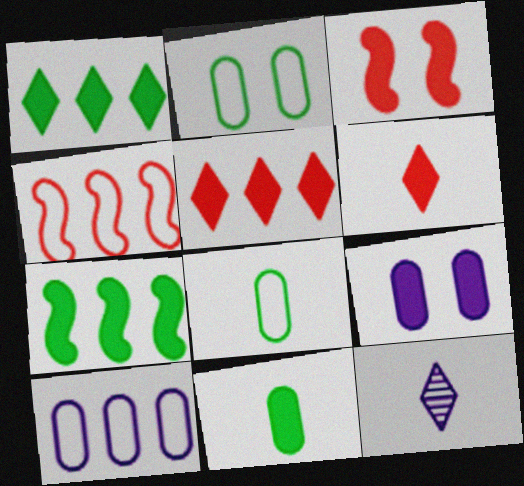[[6, 7, 9]]